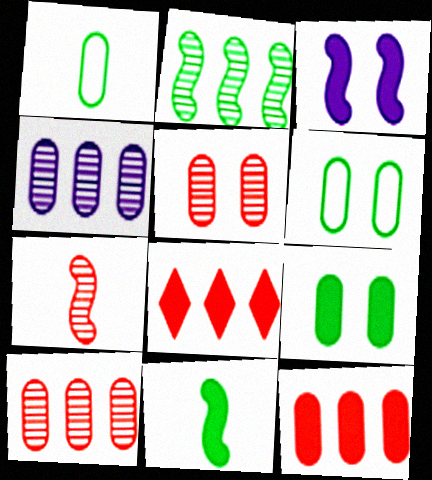[]